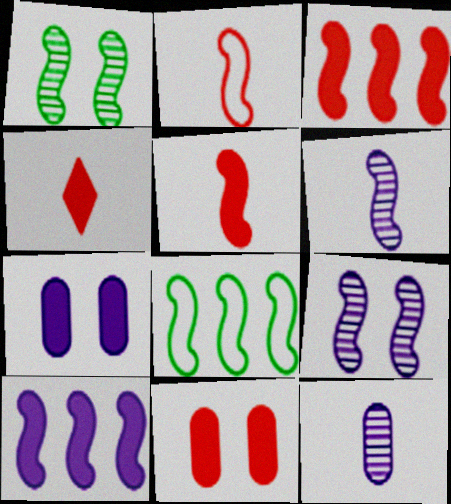[[1, 2, 10], 
[3, 4, 11], 
[5, 8, 9]]